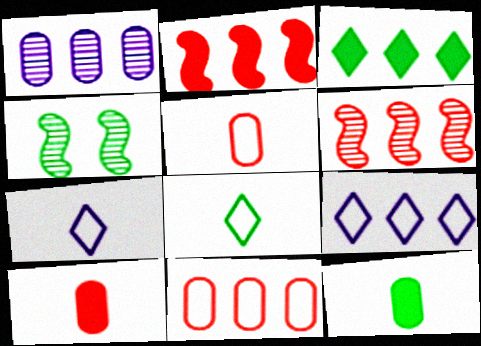[[4, 9, 10]]